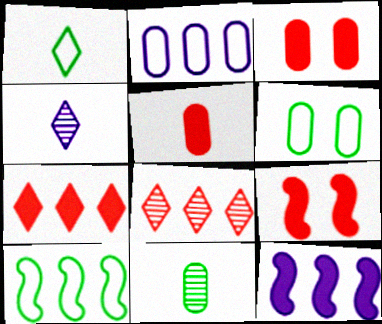[[1, 6, 10], 
[2, 3, 11], 
[3, 4, 10], 
[5, 7, 9]]